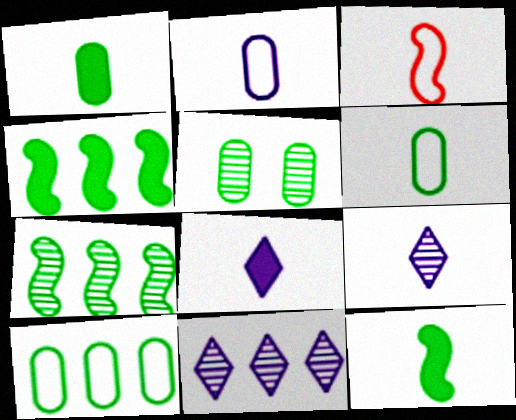[[1, 3, 9], 
[1, 5, 10]]